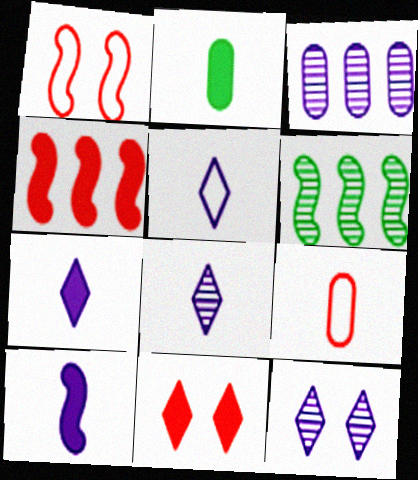[[1, 6, 10], 
[5, 7, 8]]